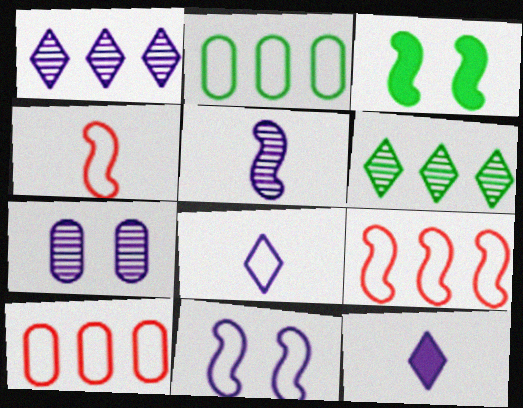[[1, 5, 7], 
[3, 5, 9]]